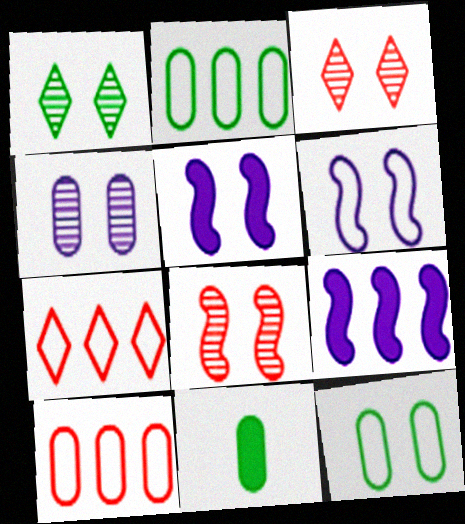[[1, 4, 8], 
[3, 5, 12], 
[4, 10, 11]]